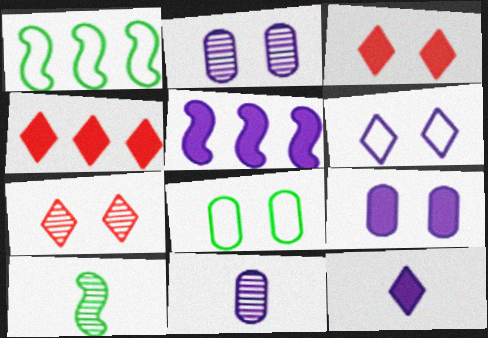[[1, 3, 11], 
[5, 6, 11], 
[5, 9, 12]]